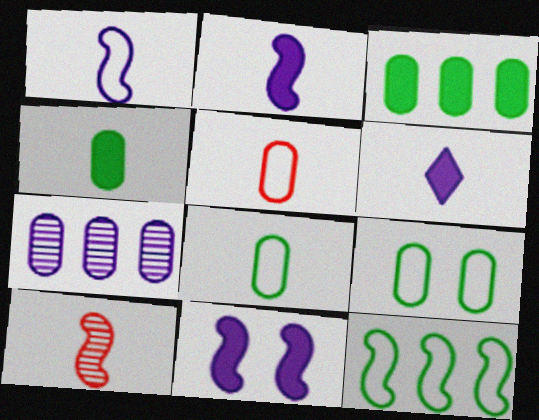[[6, 8, 10], 
[10, 11, 12]]